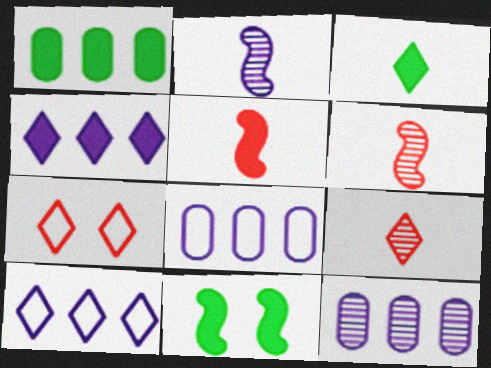[[1, 2, 7], 
[1, 3, 11], 
[8, 9, 11]]